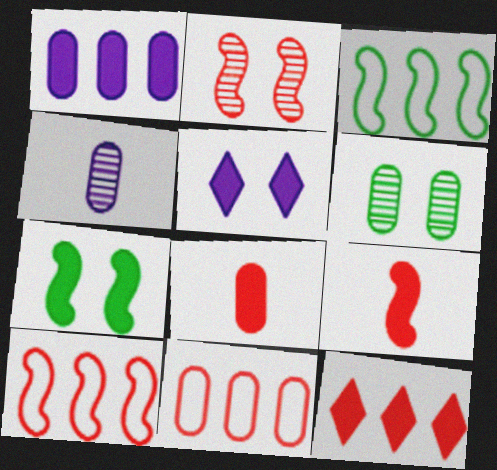[[2, 9, 10]]